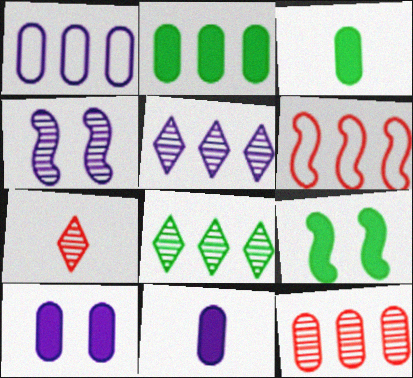[[1, 2, 12], 
[1, 7, 9], 
[2, 5, 6]]